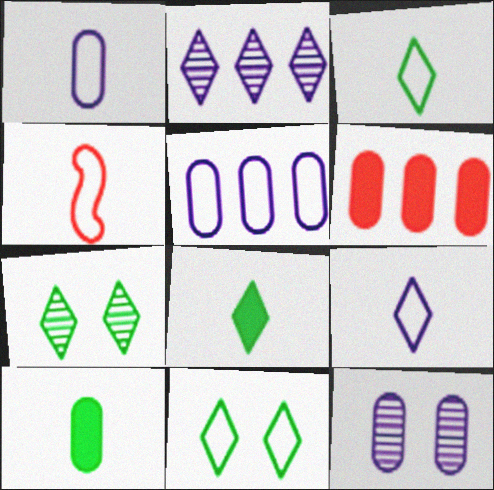[[1, 3, 4], 
[4, 5, 11]]